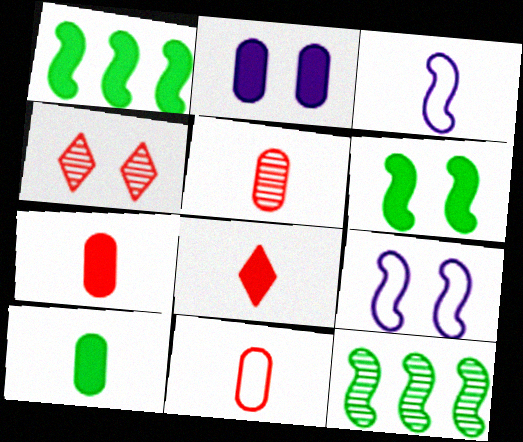[[1, 2, 8], 
[5, 7, 11]]